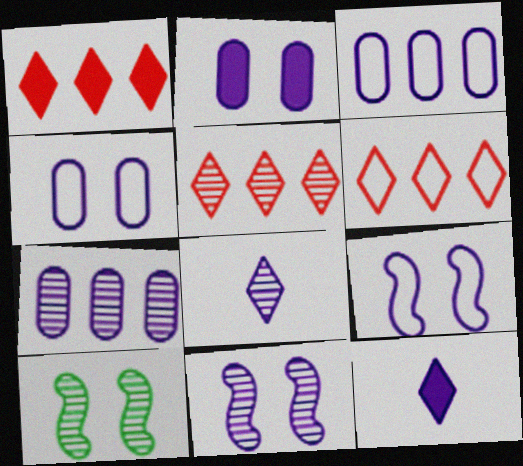[[1, 5, 6], 
[3, 11, 12], 
[7, 8, 11], 
[7, 9, 12]]